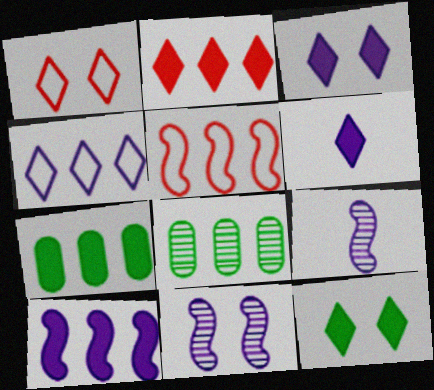[[1, 7, 9], 
[2, 6, 12], 
[2, 7, 10]]